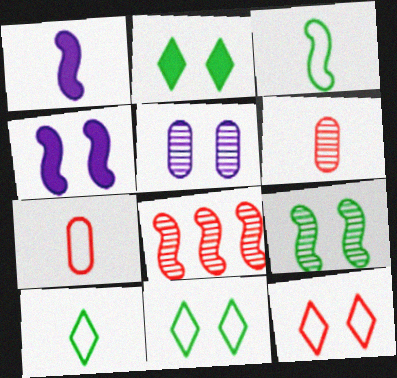[[1, 6, 10], 
[3, 4, 8]]